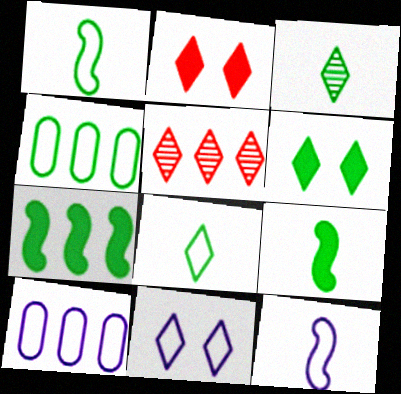[[5, 7, 10], 
[10, 11, 12]]